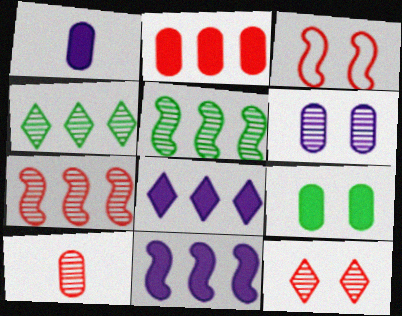[[1, 2, 9], 
[1, 3, 4], 
[7, 10, 12]]